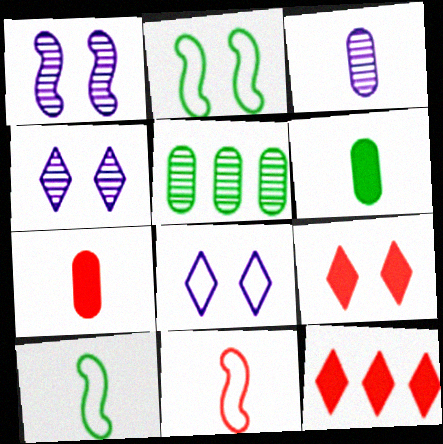[[2, 3, 12]]